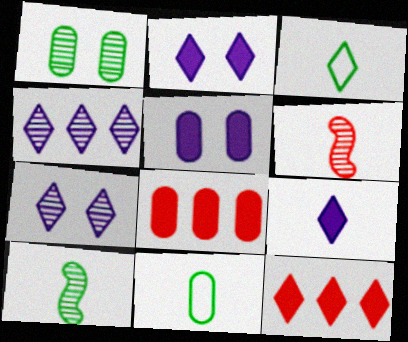[[1, 4, 6], 
[3, 7, 12], 
[6, 9, 11]]